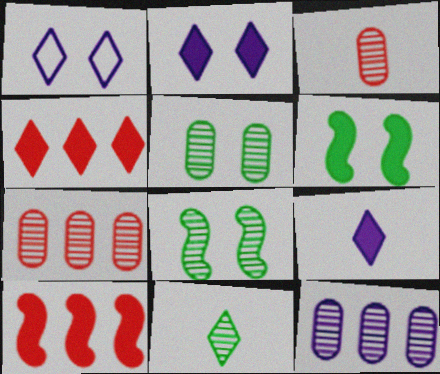[[1, 4, 11], 
[3, 5, 12]]